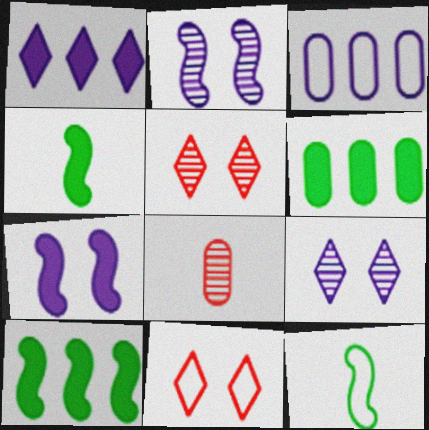[[3, 4, 5], 
[3, 11, 12]]